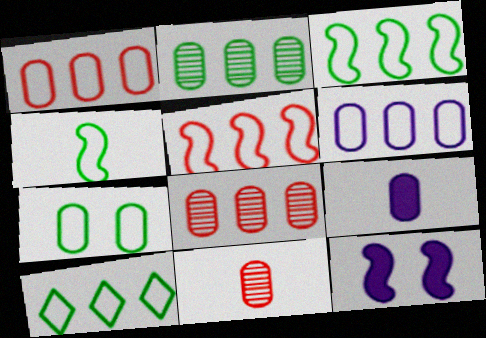[[4, 7, 10], 
[5, 6, 10], 
[7, 8, 9], 
[10, 11, 12]]